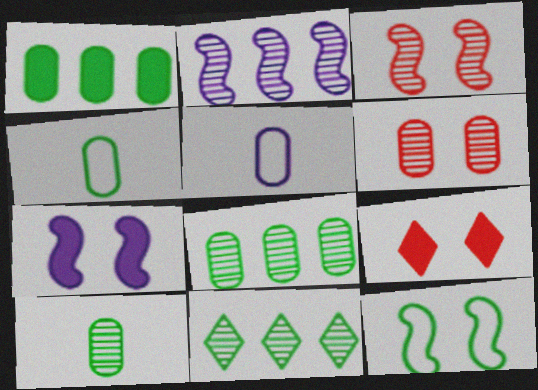[[1, 5, 6], 
[2, 4, 9], 
[3, 7, 12]]